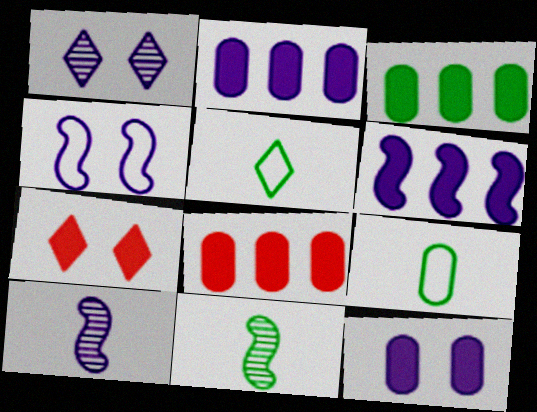[[1, 4, 12], 
[2, 3, 8], 
[4, 6, 10]]